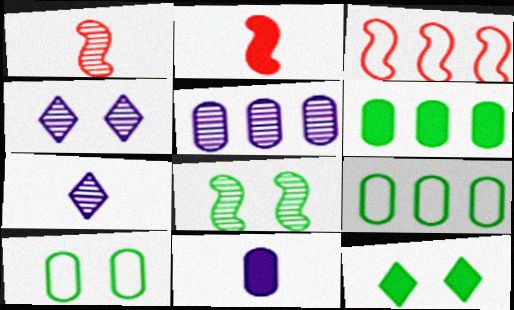[[2, 4, 9], 
[8, 10, 12]]